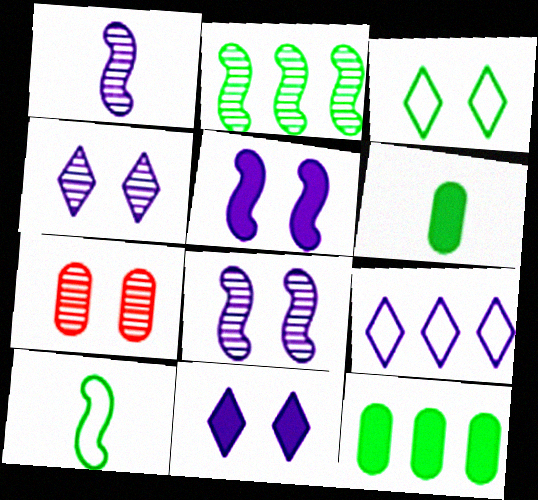[[2, 3, 6], 
[3, 5, 7]]